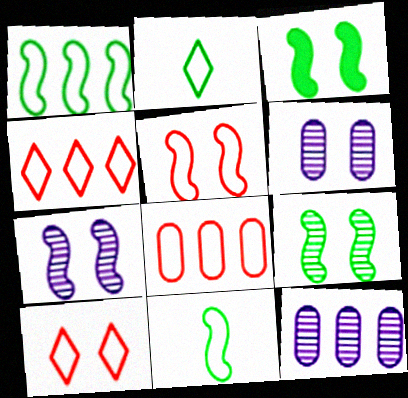[[3, 5, 7], 
[3, 6, 10]]